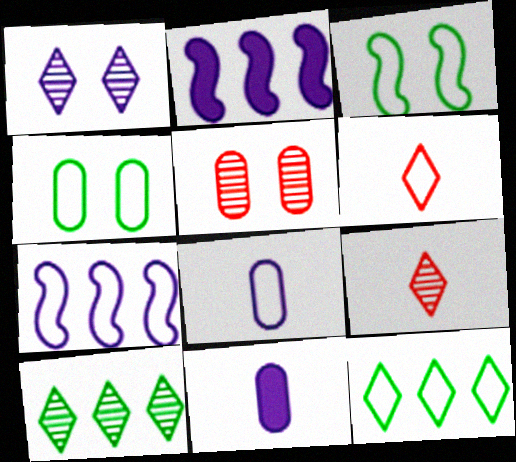[[1, 2, 8], 
[1, 7, 11], 
[1, 9, 10], 
[2, 4, 9], 
[4, 6, 7]]